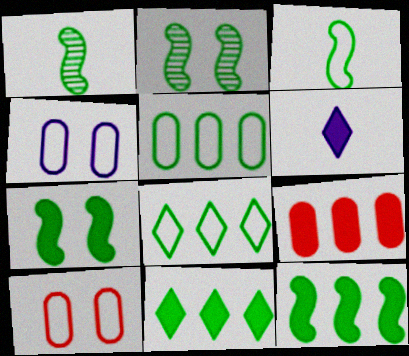[[2, 3, 12], 
[6, 7, 9]]